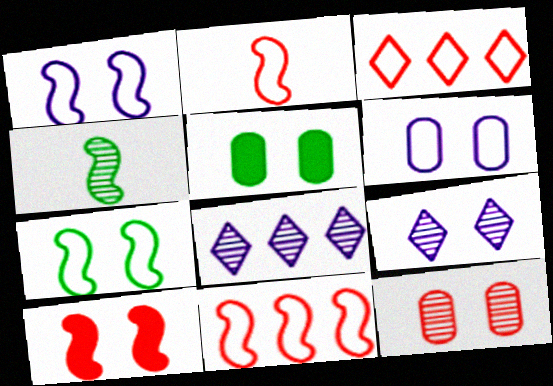[[2, 5, 8], 
[4, 8, 12], 
[5, 6, 12]]